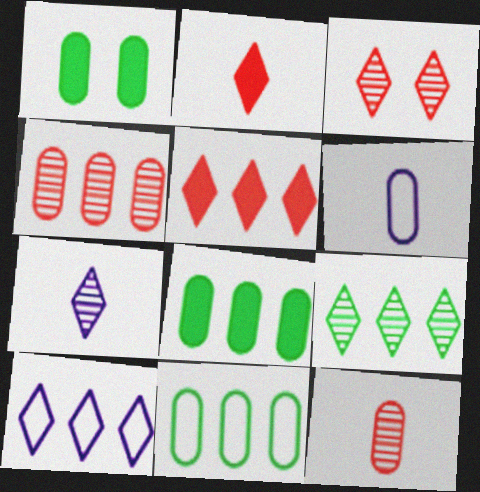[[1, 4, 6], 
[3, 7, 9], 
[5, 9, 10]]